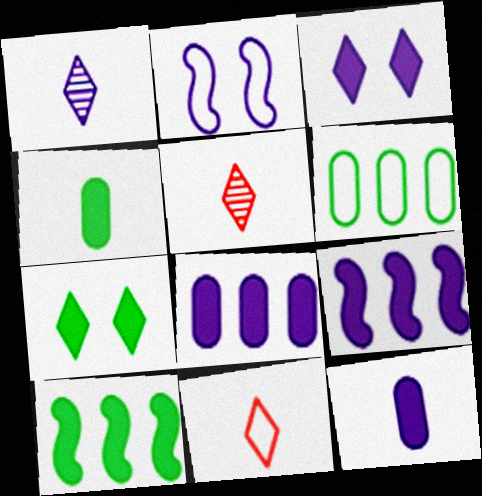[[1, 2, 8], 
[2, 6, 11], 
[3, 9, 12], 
[4, 7, 10]]